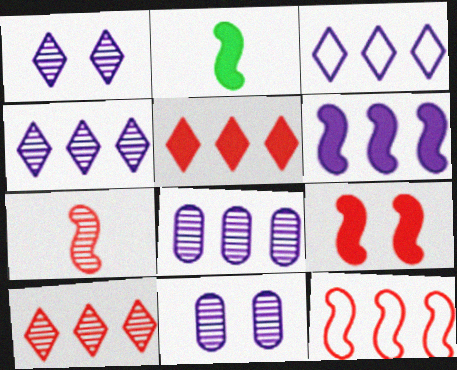[[2, 6, 9], 
[3, 6, 8], 
[7, 9, 12]]